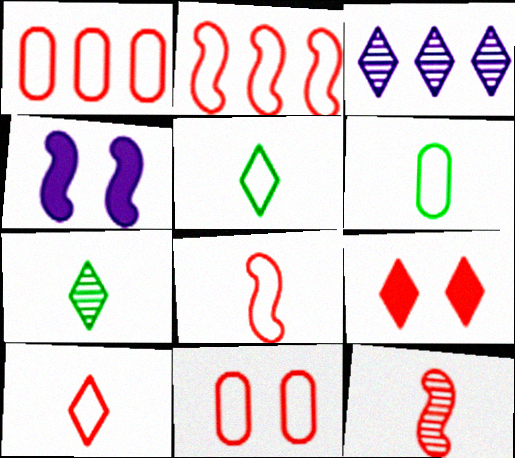[[1, 4, 7], 
[1, 9, 12], 
[2, 10, 11], 
[3, 5, 9]]